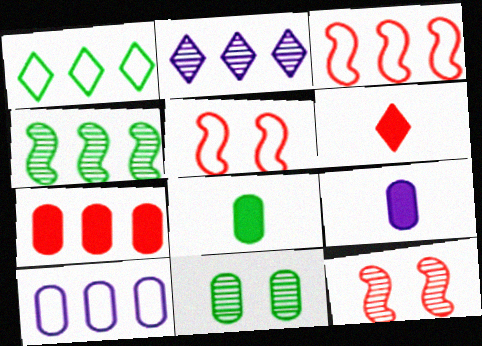[[1, 3, 10], 
[1, 9, 12], 
[2, 5, 8]]